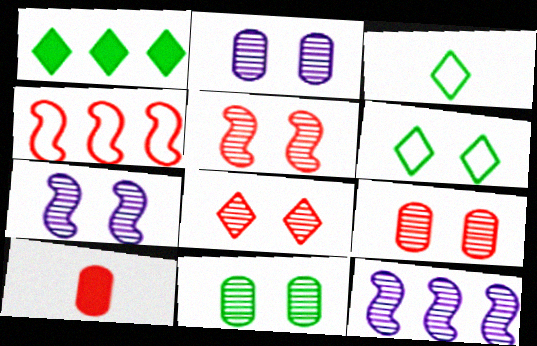[[2, 9, 11], 
[4, 8, 10], 
[5, 8, 9], 
[6, 10, 12], 
[7, 8, 11]]